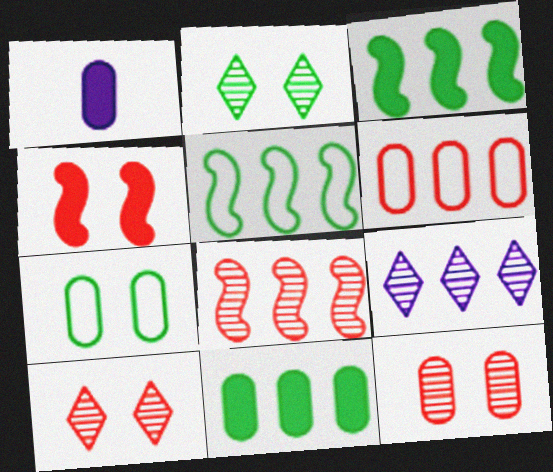[[1, 5, 10], 
[3, 6, 9]]